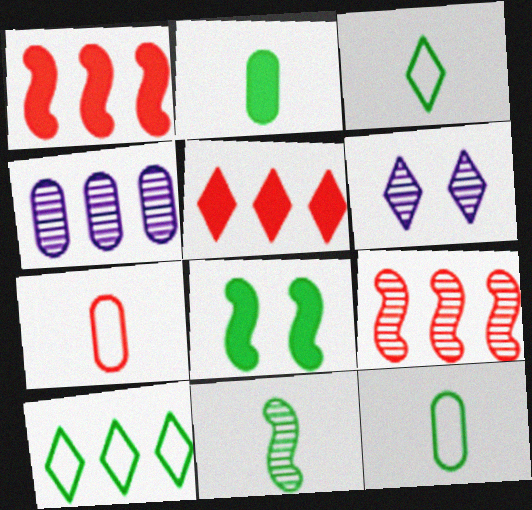[[1, 4, 10], 
[1, 6, 12], 
[2, 3, 11], 
[3, 5, 6]]